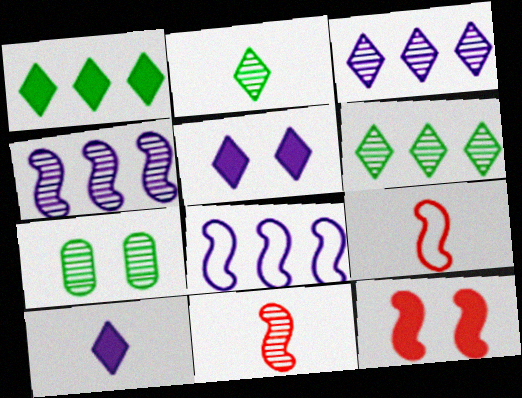[[3, 7, 11]]